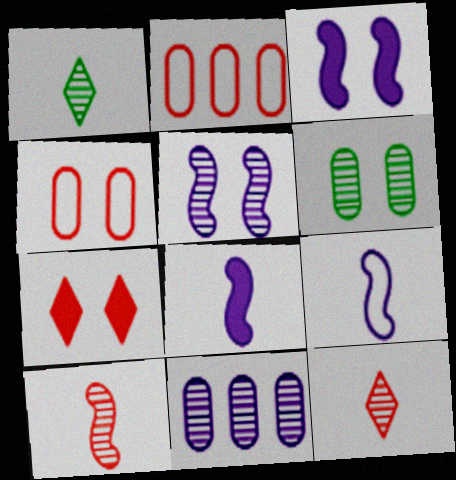[[1, 2, 3], 
[2, 7, 10]]